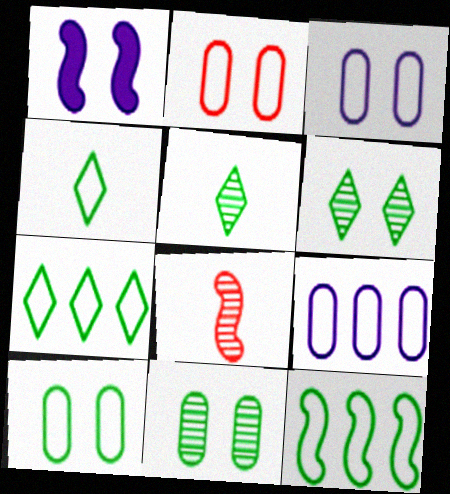[[1, 2, 6], 
[1, 8, 12], 
[2, 3, 10], 
[4, 10, 12]]